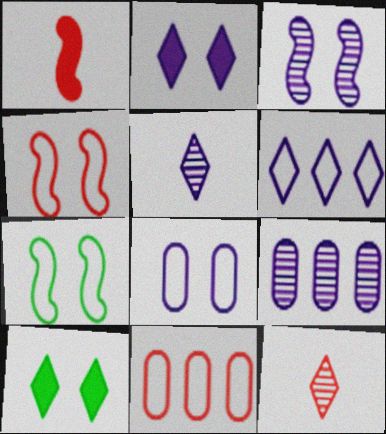[[2, 3, 8], 
[2, 5, 6], 
[3, 5, 9], 
[6, 10, 12]]